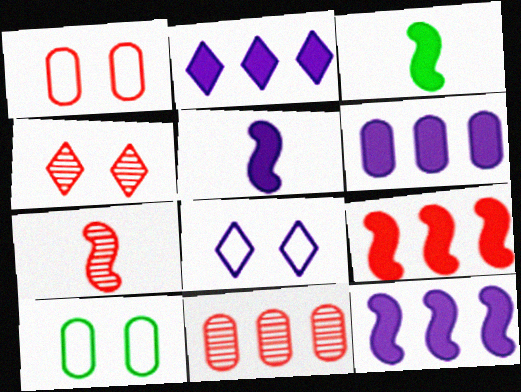[[2, 6, 12], 
[2, 7, 10], 
[3, 8, 11], 
[4, 7, 11]]